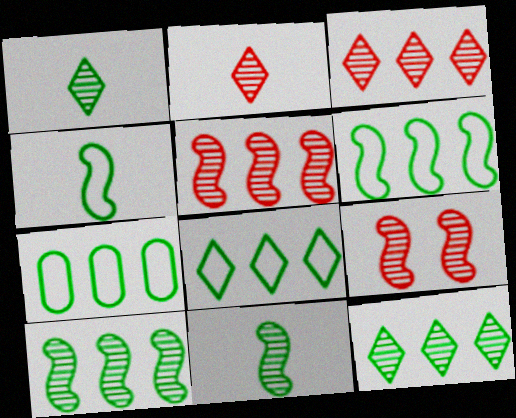[[6, 7, 8]]